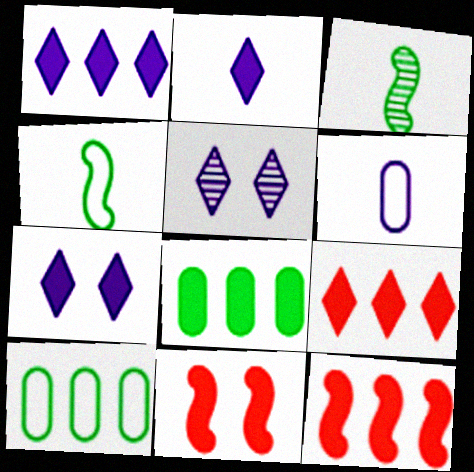[[1, 2, 7], 
[1, 8, 12], 
[2, 8, 11]]